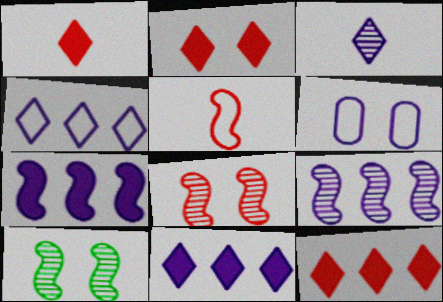[[1, 2, 12], 
[2, 6, 10], 
[3, 6, 7], 
[5, 7, 10]]